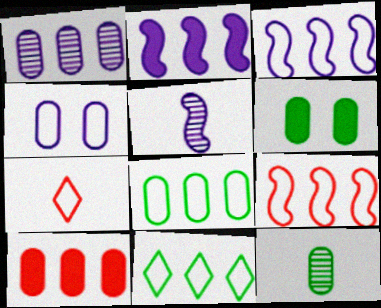[[1, 8, 10], 
[4, 10, 12], 
[6, 8, 12]]